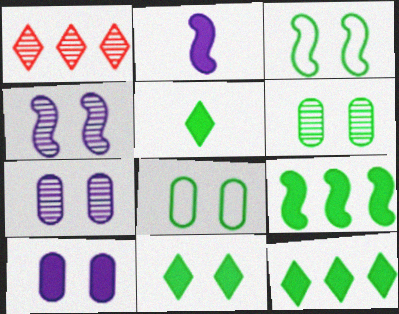[[1, 2, 8], 
[3, 6, 11], 
[5, 11, 12]]